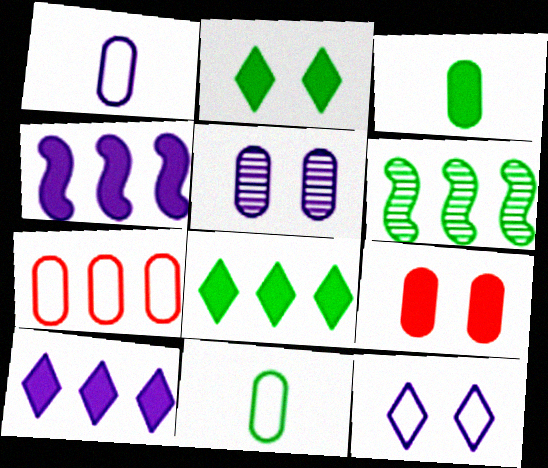[[2, 6, 11], 
[3, 5, 7], 
[6, 7, 10]]